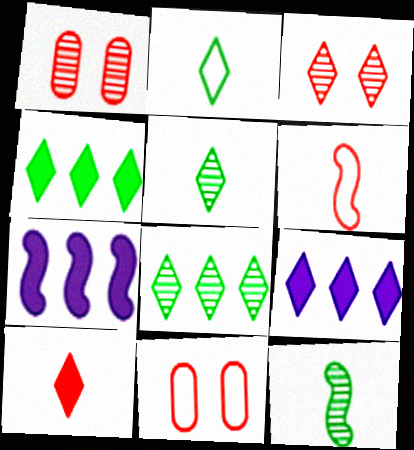[[1, 2, 7], 
[2, 3, 9], 
[5, 7, 11], 
[9, 11, 12]]